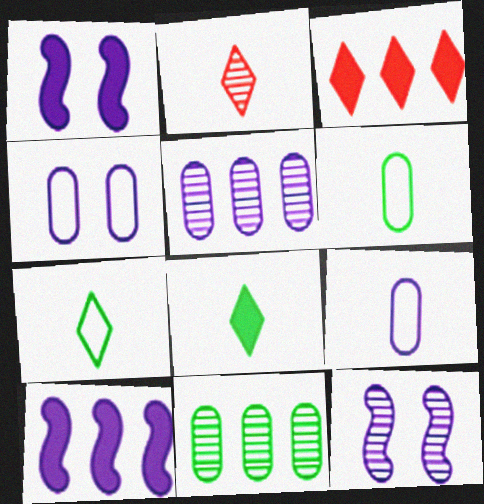[[2, 11, 12], 
[3, 6, 12]]